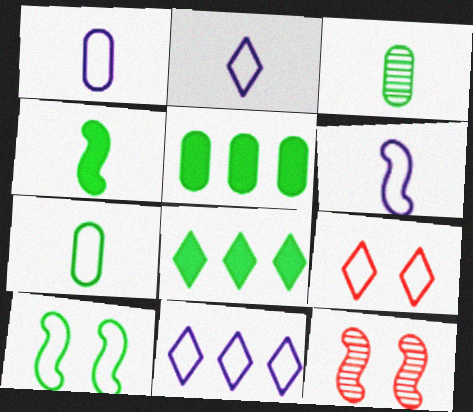[[1, 2, 6], 
[1, 8, 12], 
[2, 5, 12], 
[3, 8, 10]]